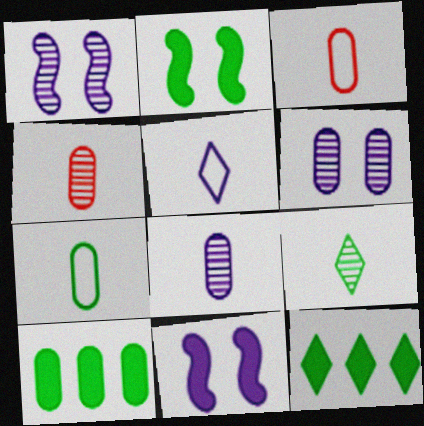[[1, 3, 12], 
[3, 6, 10]]